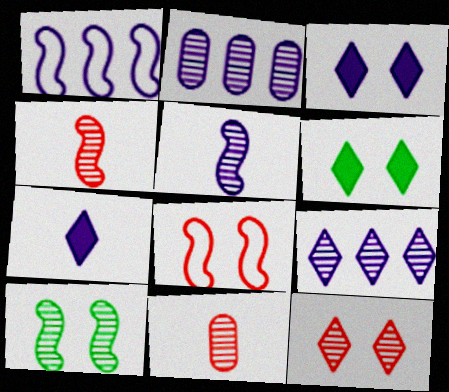[[1, 6, 11], 
[9, 10, 11]]